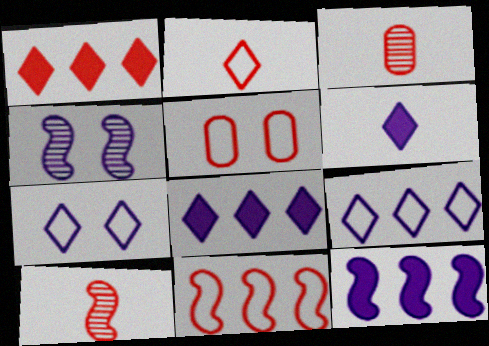[[1, 5, 10], 
[2, 5, 11]]